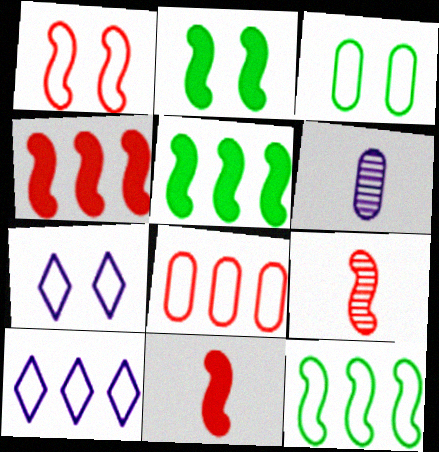[[1, 3, 7], 
[1, 4, 9], 
[8, 10, 12]]